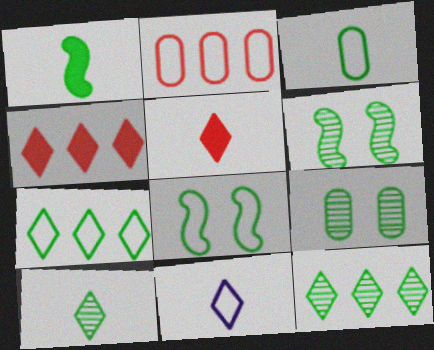[[1, 3, 10], 
[1, 7, 9], 
[2, 8, 11], 
[3, 7, 8], 
[5, 10, 11]]